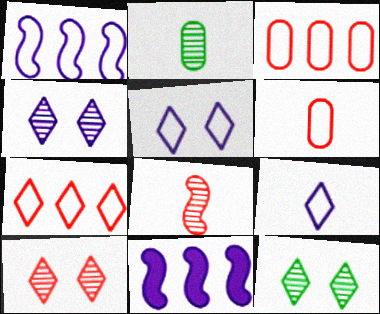[[4, 10, 12], 
[6, 11, 12]]